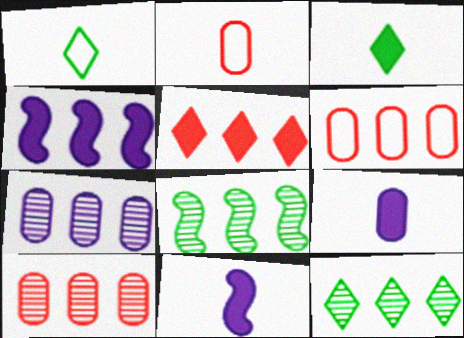[[4, 6, 12]]